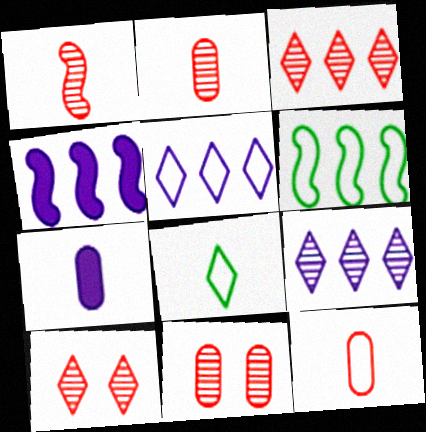[[1, 3, 11], 
[1, 7, 8], 
[4, 8, 11], 
[6, 7, 10]]